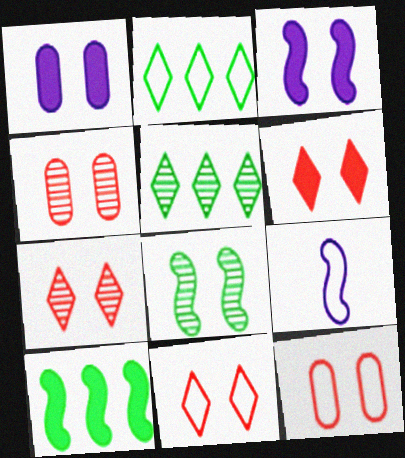[[1, 8, 11], 
[2, 9, 12], 
[6, 7, 11]]